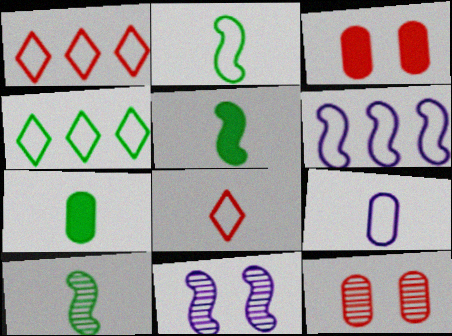[[1, 7, 11], 
[2, 5, 10], 
[2, 8, 9]]